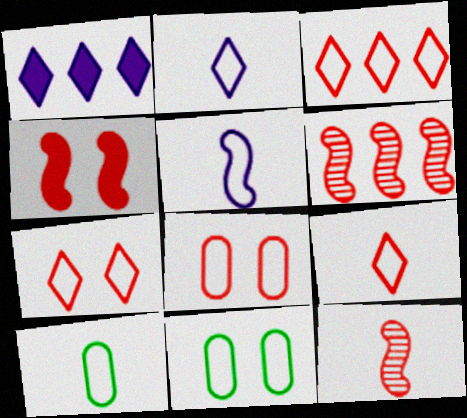[[1, 11, 12], 
[3, 5, 11], 
[3, 7, 9], 
[5, 9, 10]]